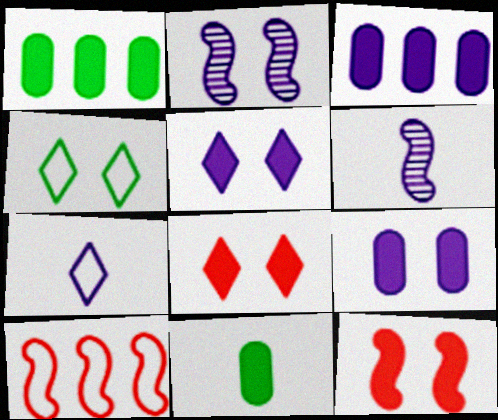[[2, 3, 7]]